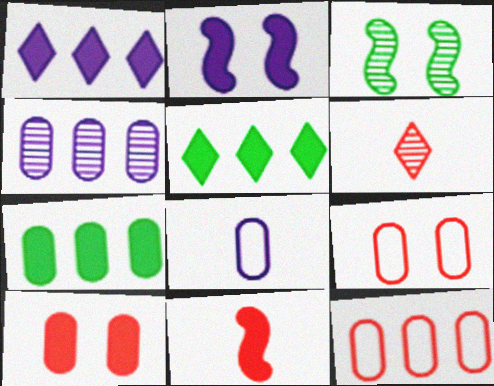[[3, 4, 6], 
[4, 7, 12]]